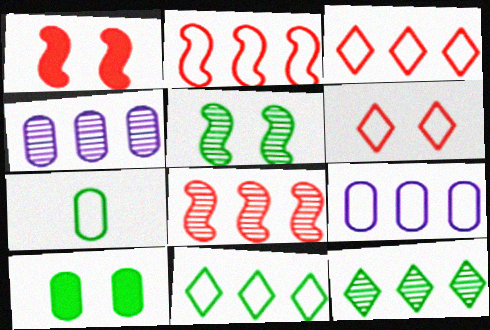[[2, 9, 11], 
[4, 8, 12]]